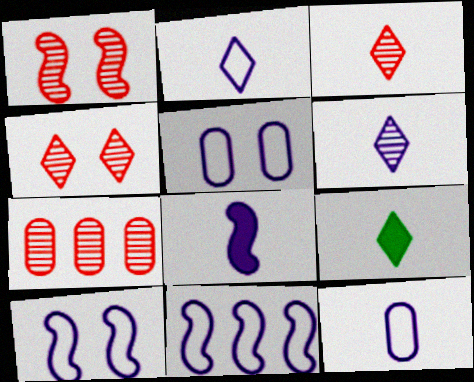[[1, 3, 7], 
[2, 3, 9], 
[2, 5, 11], 
[6, 8, 12], 
[7, 9, 10]]